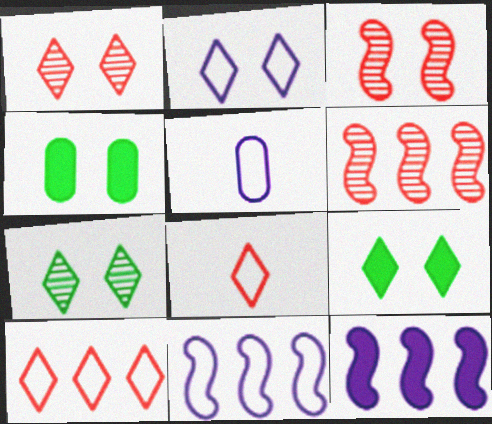[[1, 2, 9], 
[2, 3, 4], 
[2, 5, 11], 
[5, 6, 9]]